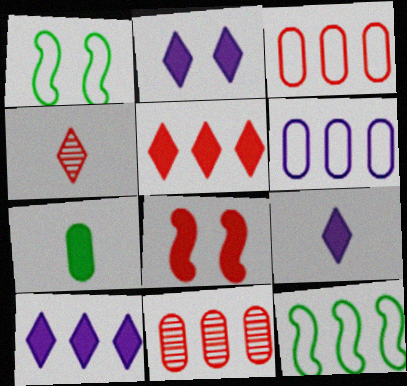[[1, 9, 11], 
[2, 9, 10], 
[3, 4, 8], 
[7, 8, 10], 
[10, 11, 12]]